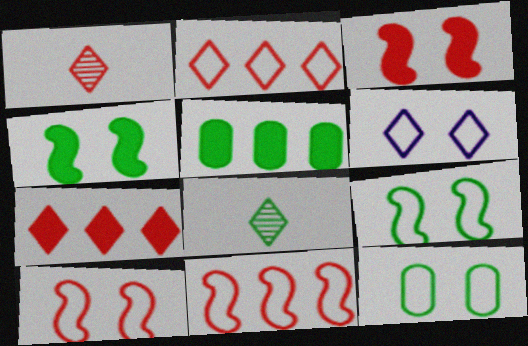[[5, 8, 9], 
[6, 7, 8], 
[6, 10, 12]]